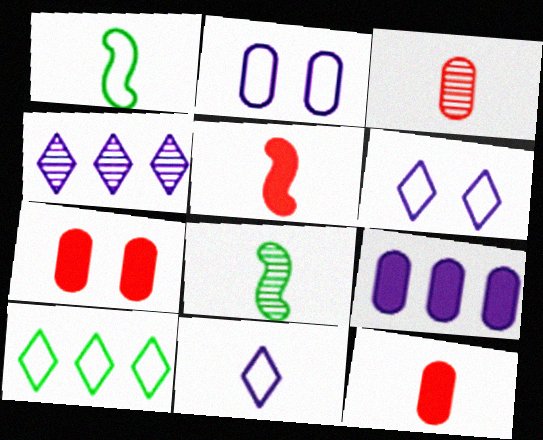[[1, 4, 7], 
[8, 11, 12]]